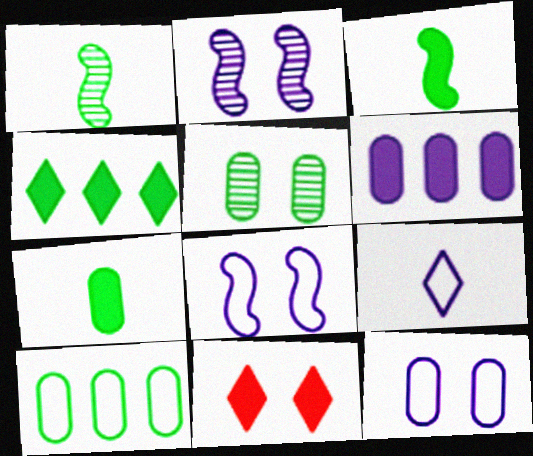[[2, 6, 9], 
[3, 6, 11], 
[5, 7, 10], 
[5, 8, 11]]